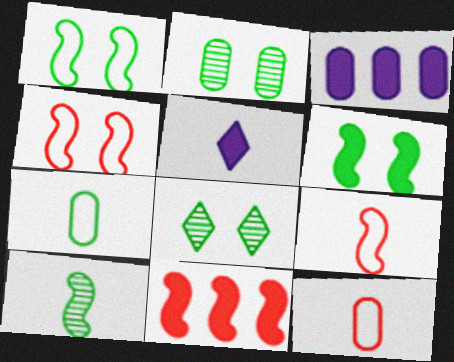[[2, 3, 12], 
[3, 8, 9], 
[5, 10, 12]]